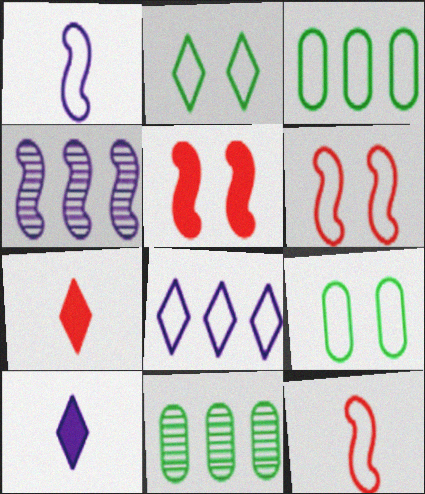[[4, 7, 9], 
[6, 10, 11], 
[8, 9, 12]]